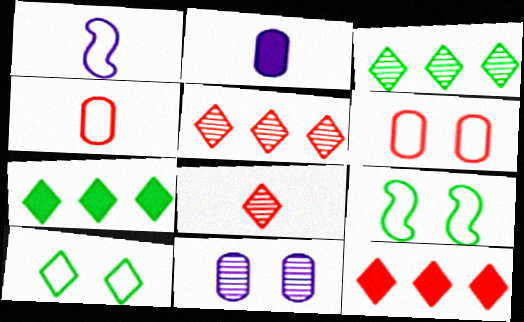[[2, 5, 9]]